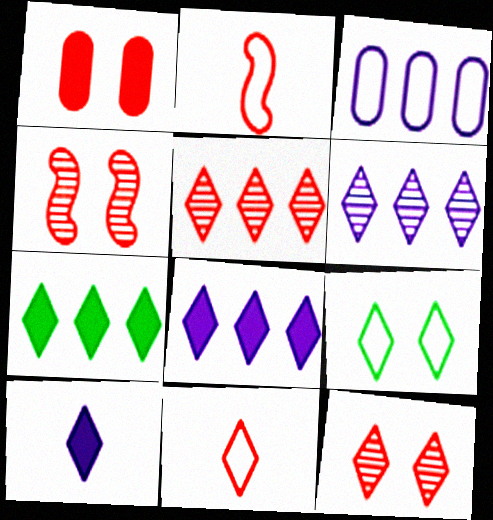[[1, 2, 5], 
[2, 3, 9], 
[5, 9, 10]]